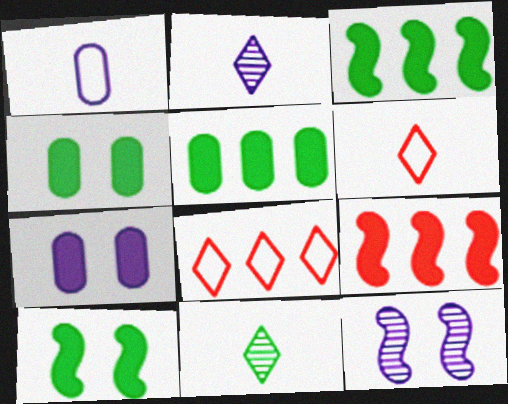[[5, 6, 12]]